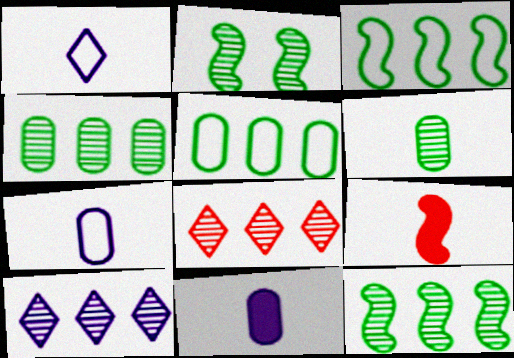[[1, 6, 9]]